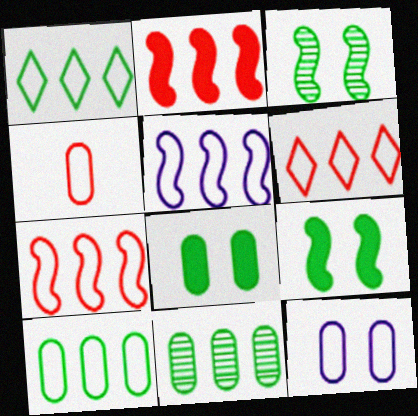[[4, 10, 12], 
[5, 6, 10]]